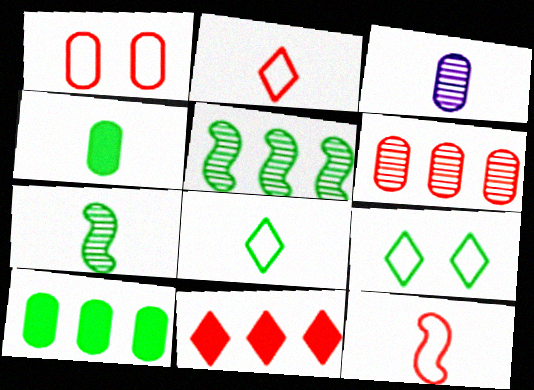[[1, 3, 10], 
[4, 5, 9], 
[4, 7, 8], 
[7, 9, 10]]